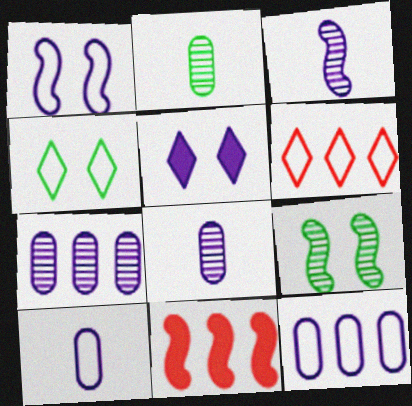[[3, 5, 12], 
[4, 8, 11]]